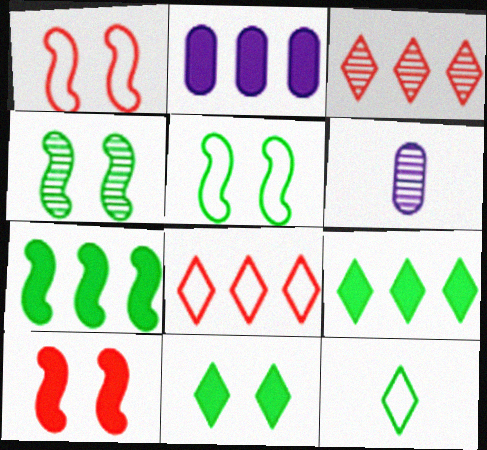[[1, 6, 9], 
[3, 4, 6]]